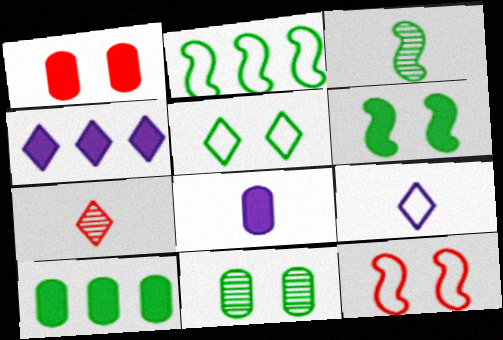[[1, 8, 10], 
[2, 3, 6], 
[3, 5, 10], 
[4, 5, 7], 
[5, 6, 11]]